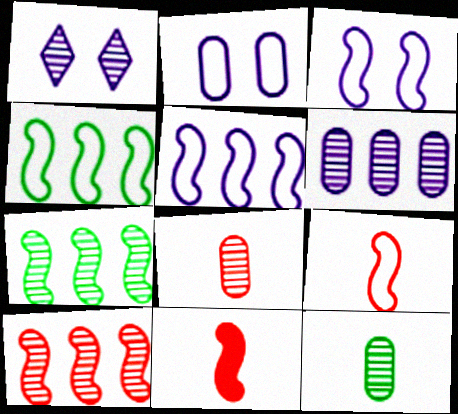[[1, 7, 8], 
[1, 10, 12], 
[3, 4, 9], 
[3, 7, 11]]